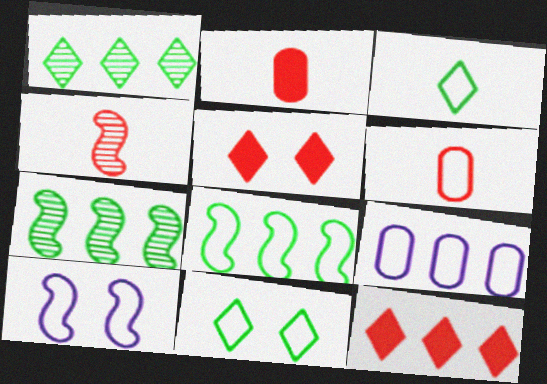[[1, 2, 10], 
[7, 9, 12]]